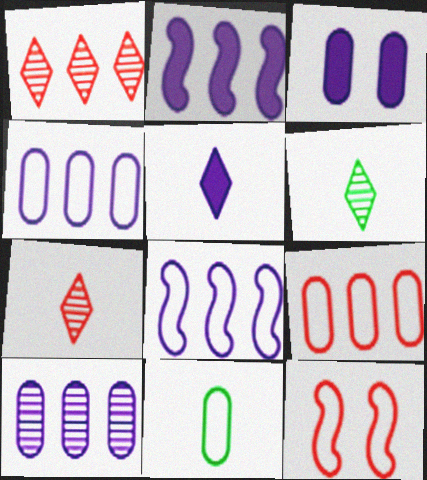[[2, 3, 5]]